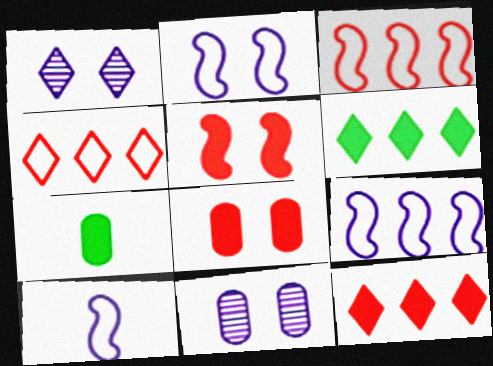[[1, 3, 7], 
[2, 9, 10]]